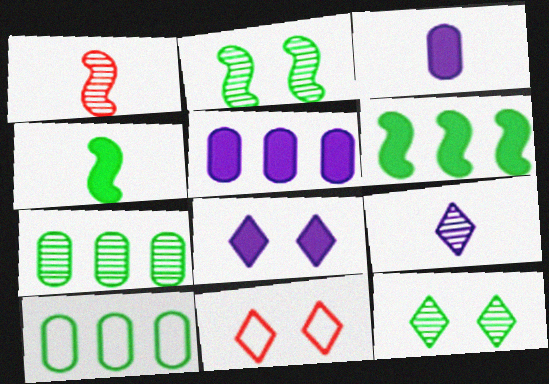[[1, 8, 10], 
[4, 10, 12], 
[8, 11, 12]]